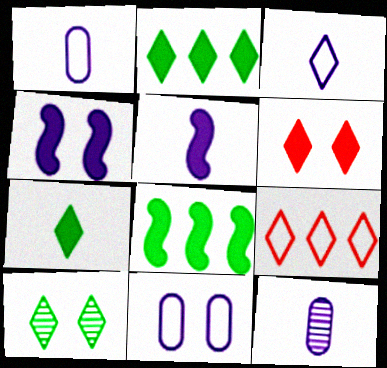[[3, 5, 12]]